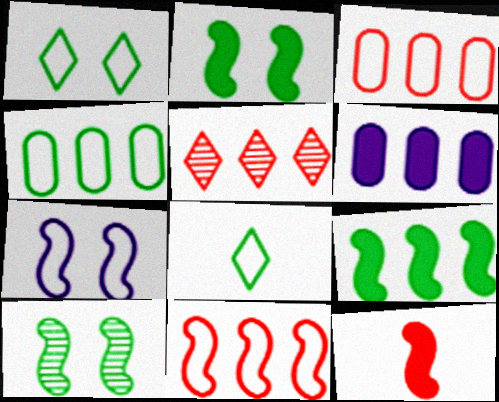[[3, 7, 8]]